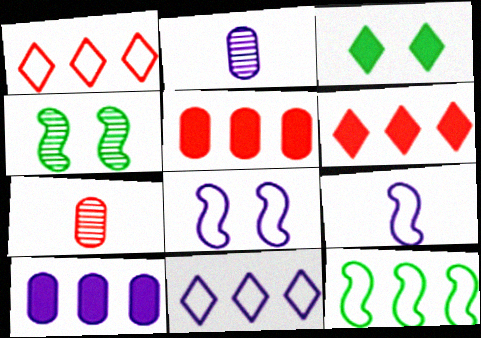[]